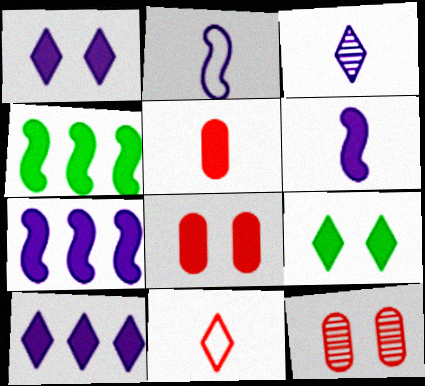[[1, 4, 5], 
[5, 7, 9]]